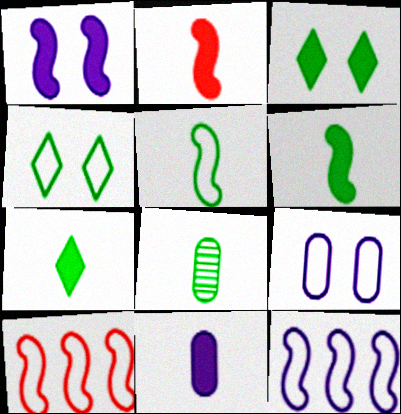[[2, 7, 11], 
[5, 7, 8]]